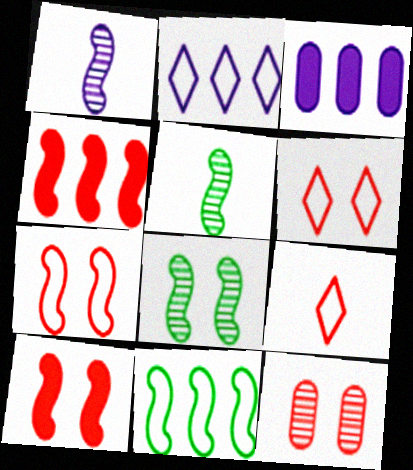[[1, 10, 11], 
[3, 5, 6], 
[3, 8, 9], 
[4, 9, 12], 
[6, 10, 12]]